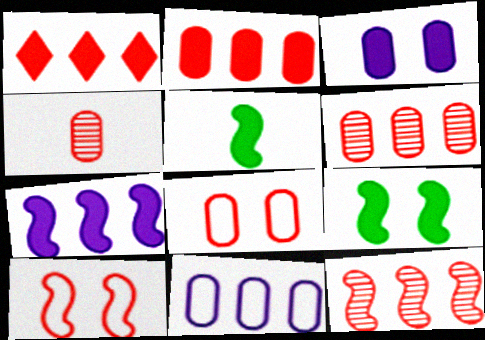[[1, 3, 5], 
[1, 4, 10], 
[2, 4, 8]]